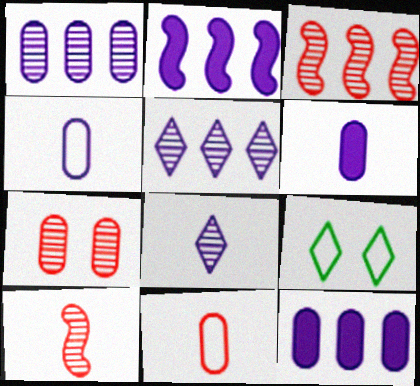[[3, 6, 9], 
[9, 10, 12]]